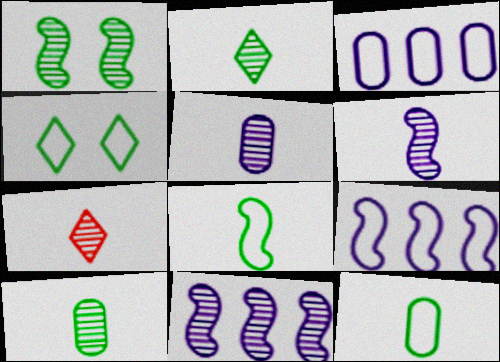[[6, 7, 10]]